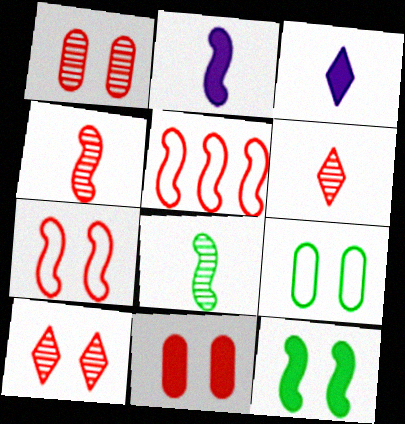[[5, 6, 11], 
[7, 10, 11]]